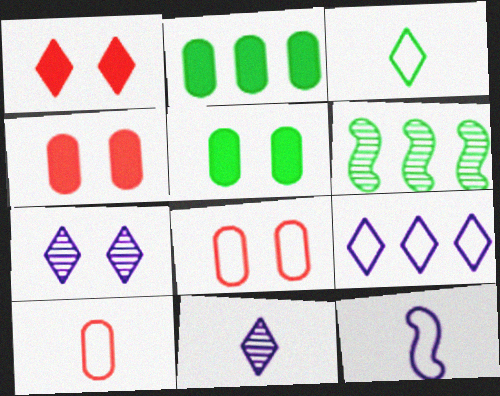[[3, 5, 6], 
[3, 10, 12]]